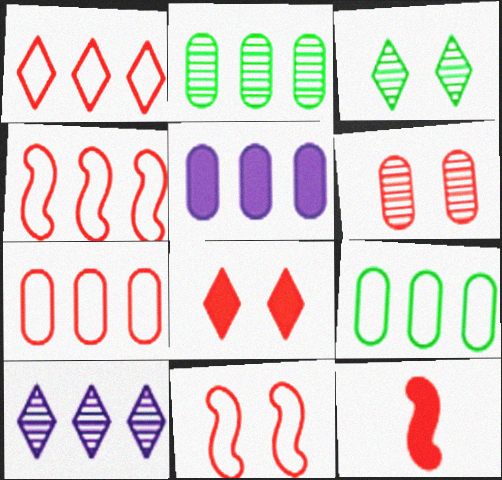[[1, 4, 7], 
[1, 6, 12], 
[2, 5, 7], 
[6, 8, 11]]